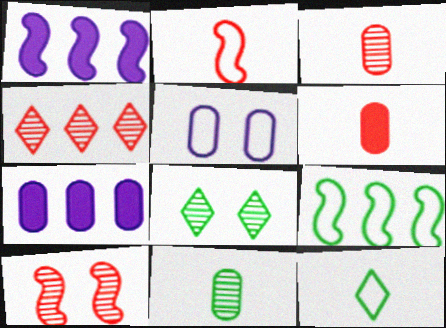[[2, 7, 8], 
[3, 4, 10], 
[4, 7, 9], 
[7, 10, 12]]